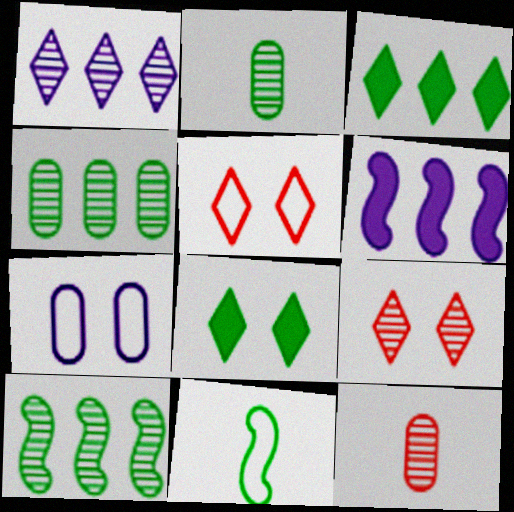[[2, 5, 6], 
[4, 8, 11]]